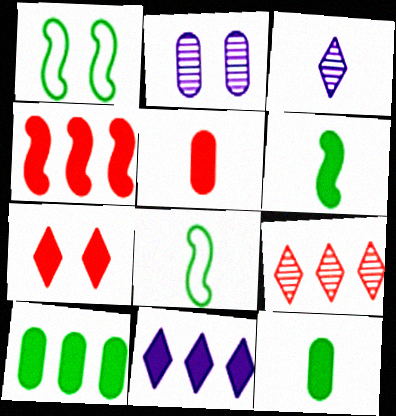[[1, 2, 7], 
[3, 5, 8], 
[4, 5, 7], 
[4, 10, 11]]